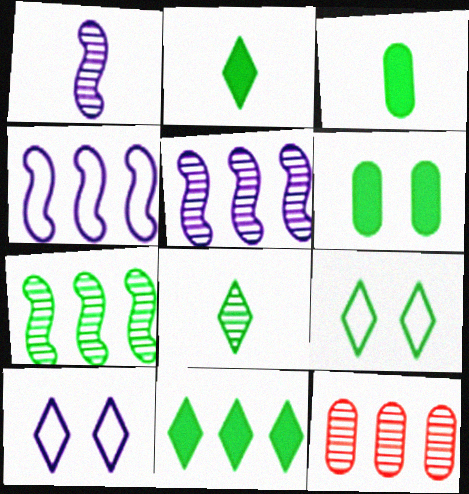[[3, 7, 9], 
[4, 11, 12], 
[8, 9, 11]]